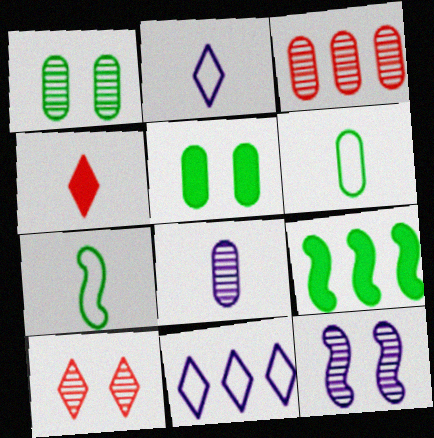[[1, 3, 8], 
[1, 10, 12], 
[3, 9, 11], 
[4, 7, 8]]